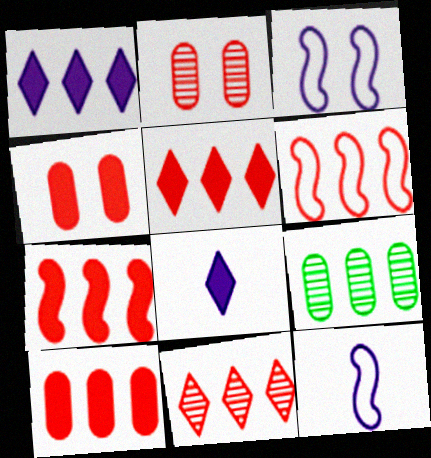[[1, 6, 9], 
[5, 7, 10], 
[6, 10, 11]]